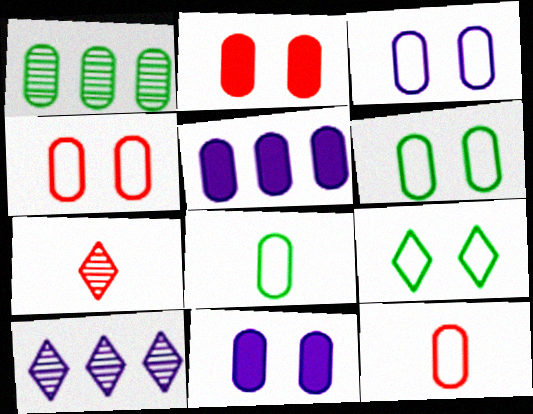[[1, 11, 12], 
[3, 4, 6]]